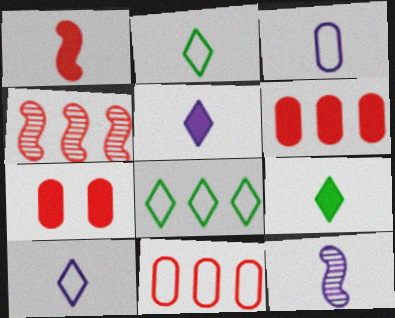[[3, 5, 12], 
[7, 8, 12]]